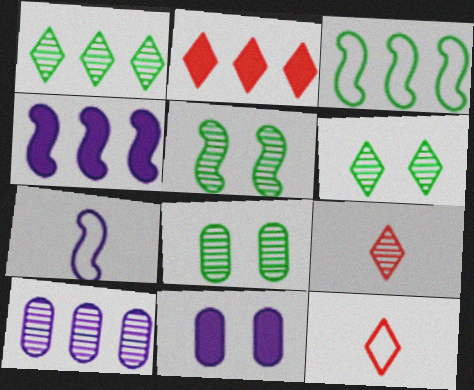[[2, 3, 10], 
[2, 7, 8], 
[3, 9, 11], 
[4, 8, 12], 
[5, 6, 8], 
[5, 9, 10]]